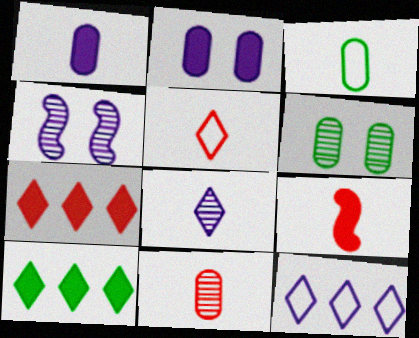[[1, 3, 11], 
[1, 4, 12], 
[2, 9, 10], 
[3, 4, 7], 
[3, 8, 9], 
[5, 9, 11], 
[6, 9, 12]]